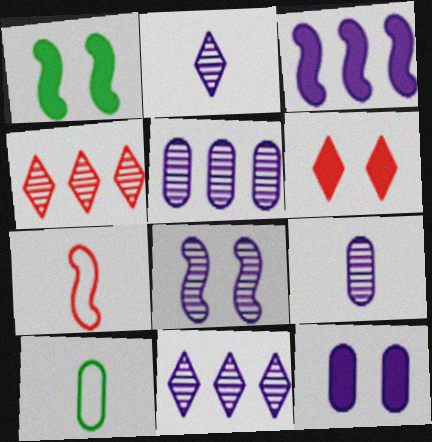[[1, 6, 12], 
[2, 5, 8], 
[8, 9, 11]]